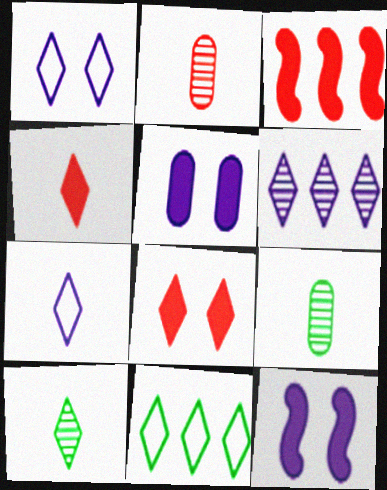[[1, 3, 9], 
[2, 11, 12], 
[4, 7, 10]]